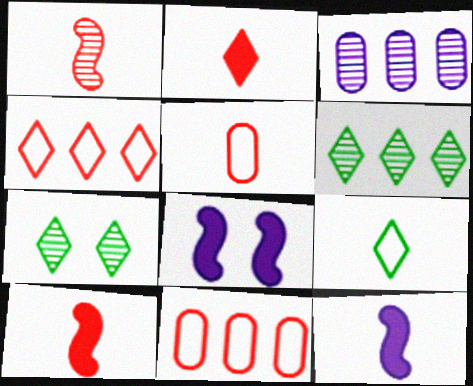[[1, 2, 5], 
[1, 3, 7], 
[5, 6, 8], 
[7, 11, 12]]